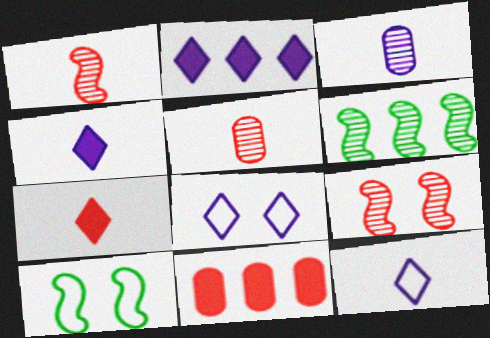[[2, 5, 10]]